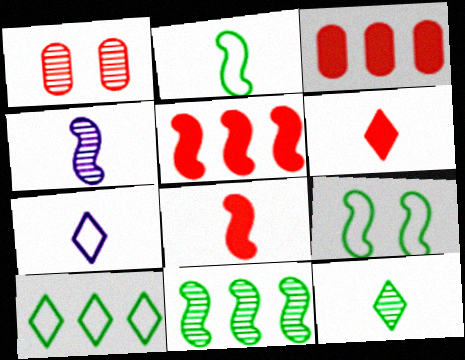[[2, 4, 8], 
[4, 5, 9], 
[6, 7, 12]]